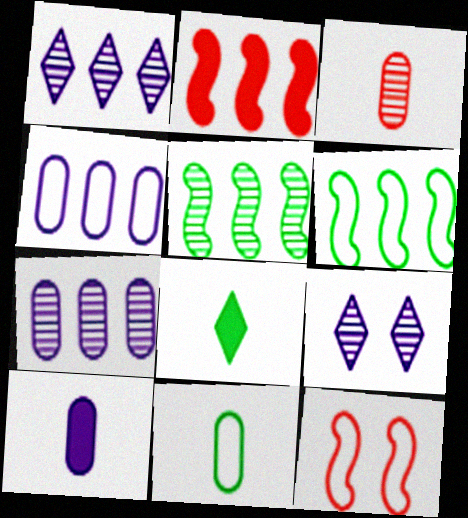[[2, 9, 11], 
[3, 5, 9], 
[3, 10, 11], 
[7, 8, 12]]